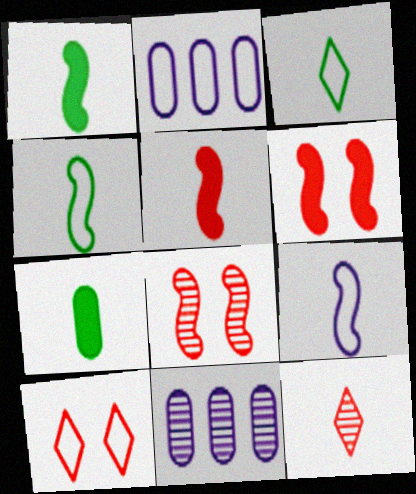[[1, 10, 11], 
[2, 4, 10], 
[3, 6, 11], 
[7, 9, 12]]